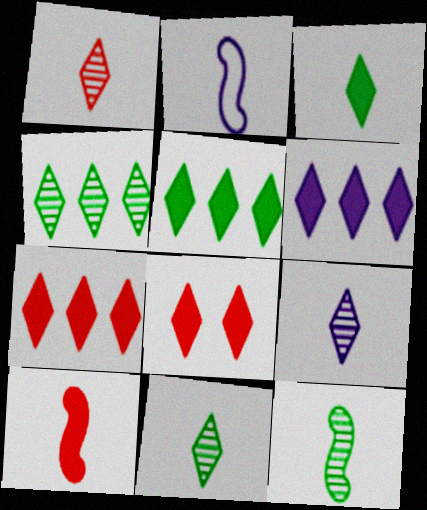[[1, 9, 11], 
[2, 10, 12], 
[3, 6, 8], 
[5, 6, 7]]